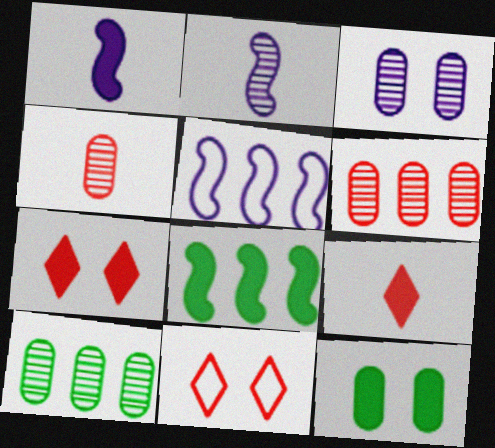[[1, 10, 11], 
[3, 4, 10]]